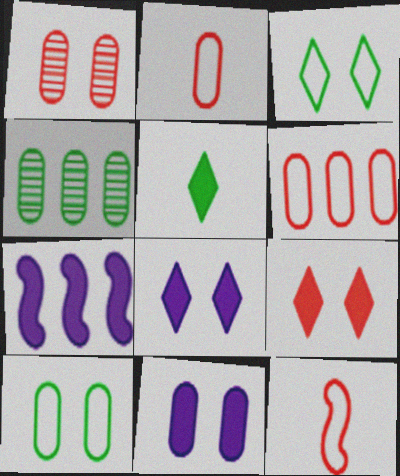[[1, 10, 11], 
[2, 4, 11], 
[4, 8, 12]]